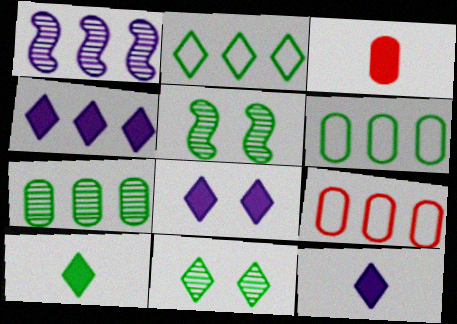[[2, 10, 11], 
[4, 8, 12], 
[5, 6, 10], 
[5, 9, 12]]